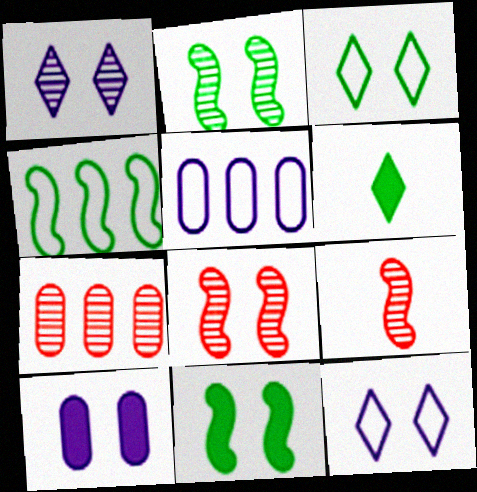[[3, 8, 10], 
[5, 6, 8]]